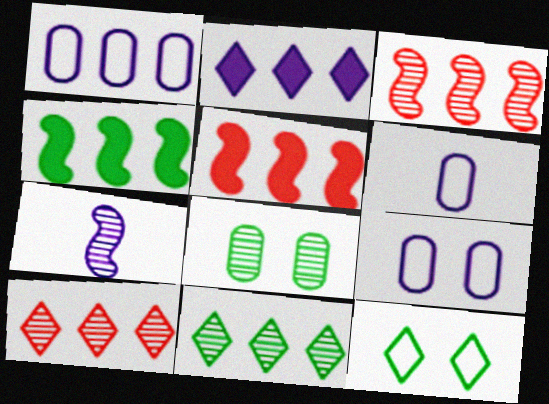[[1, 4, 10], 
[1, 5, 11], 
[1, 6, 9], 
[2, 7, 9], 
[7, 8, 10]]